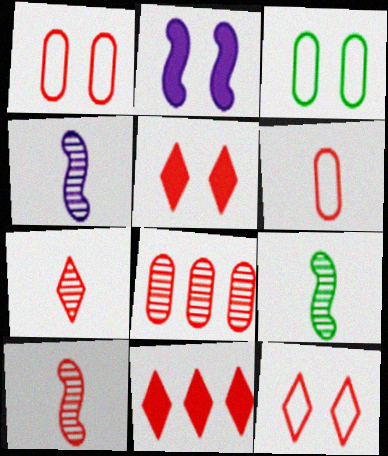[[1, 10, 11], 
[3, 4, 11], 
[4, 9, 10], 
[7, 11, 12]]